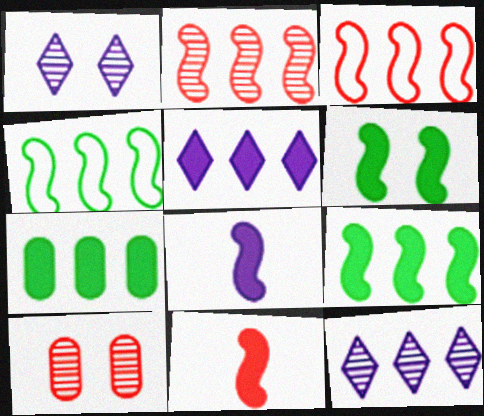[[3, 7, 12]]